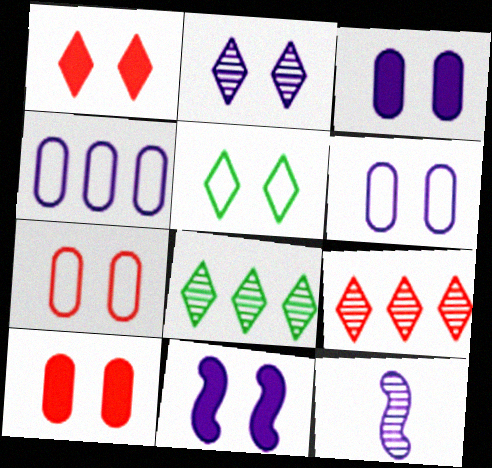[[1, 2, 5], 
[2, 6, 11]]